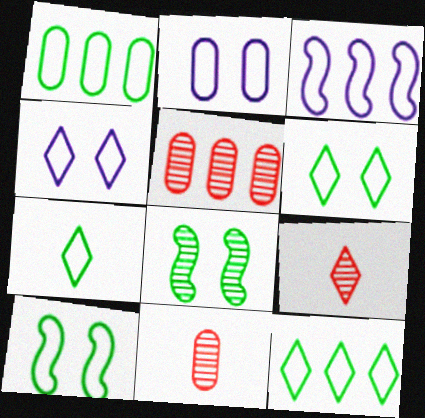[[1, 7, 10], 
[6, 7, 12]]